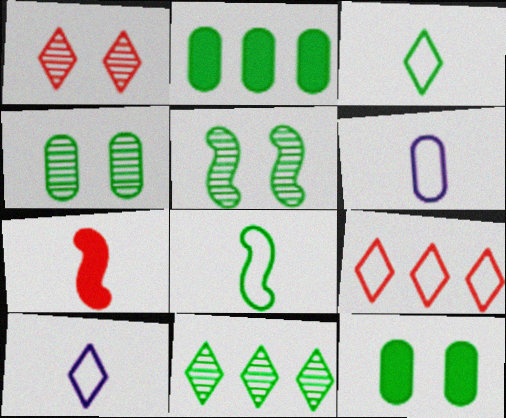[[2, 3, 5], 
[8, 11, 12]]